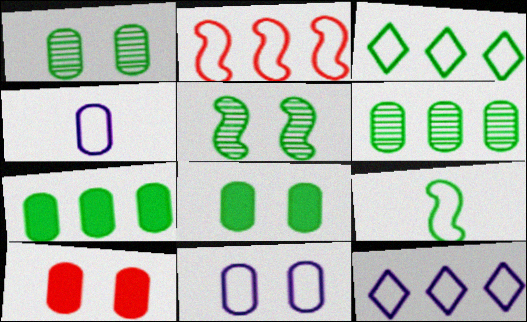[[1, 10, 11], 
[4, 6, 10]]